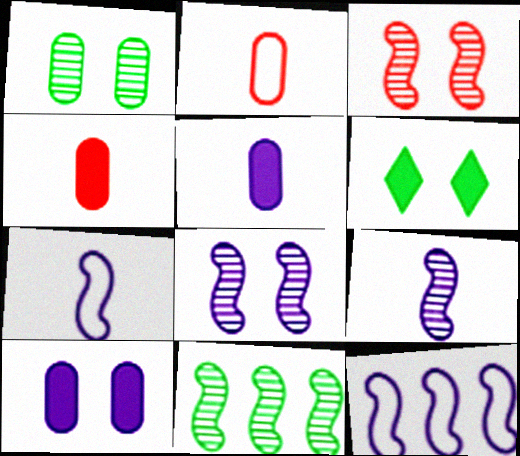[[3, 9, 11]]